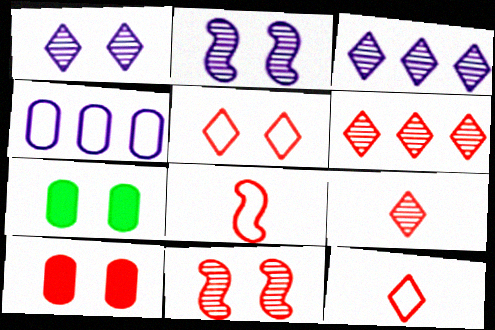[[2, 5, 7], 
[3, 7, 8], 
[5, 10, 11], 
[6, 8, 10]]